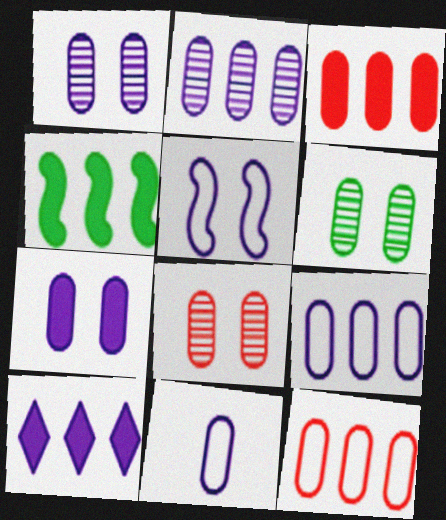[[1, 6, 8], 
[2, 7, 11], 
[3, 4, 10], 
[3, 6, 11]]